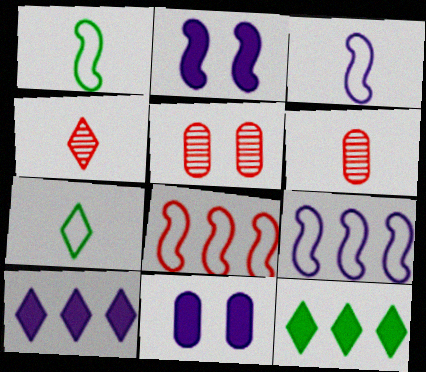[[1, 5, 10], 
[3, 5, 12]]